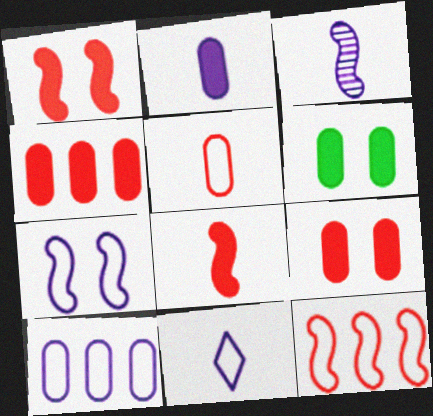[[2, 3, 11], 
[2, 4, 6], 
[7, 10, 11]]